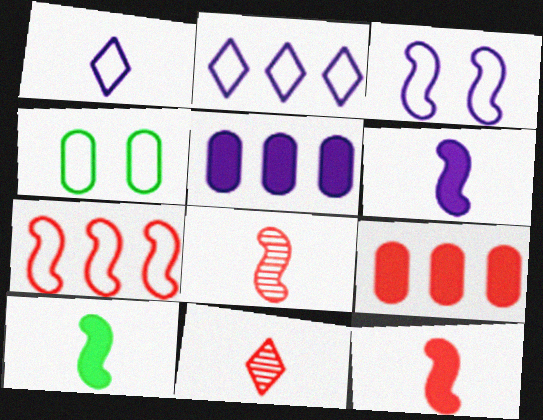[[1, 4, 7], 
[6, 10, 12]]